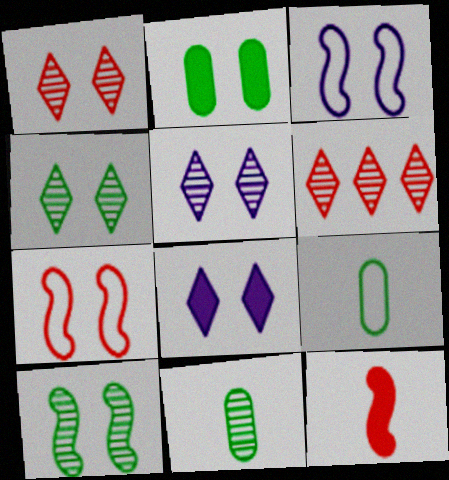[[1, 2, 3], 
[1, 4, 5], 
[2, 5, 7]]